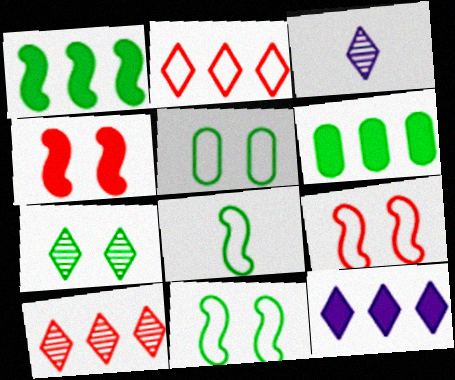[[3, 6, 9], 
[3, 7, 10], 
[6, 7, 8]]